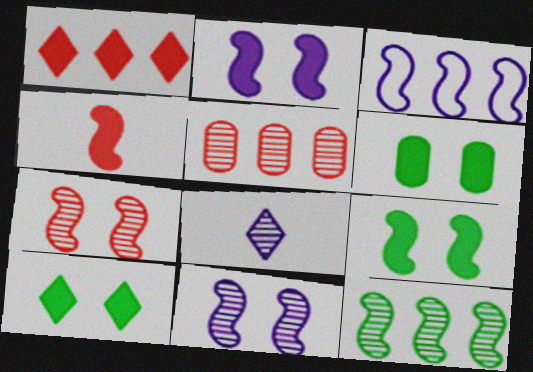[[6, 9, 10]]